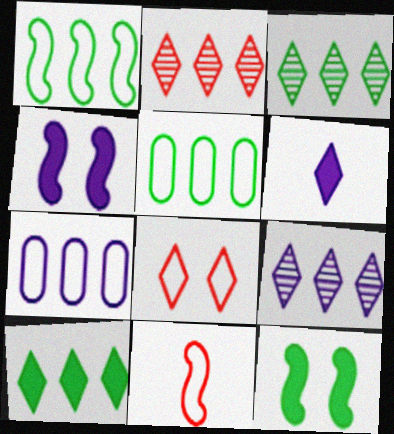[[2, 3, 9], 
[3, 6, 8]]